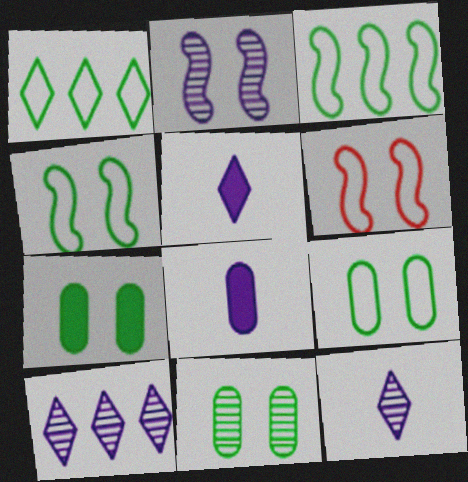[[7, 9, 11]]